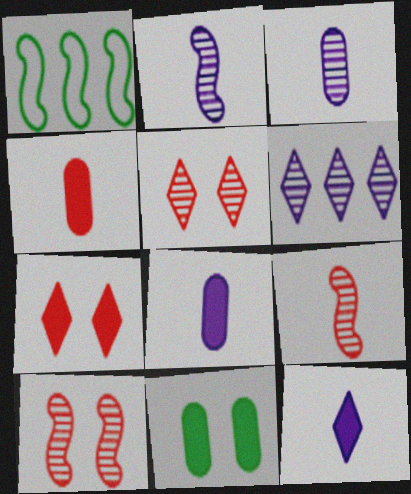[[1, 3, 7], 
[1, 5, 8]]